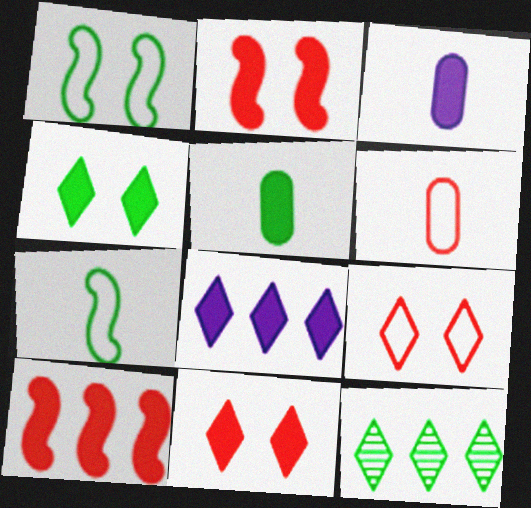[[1, 5, 12], 
[2, 5, 8], 
[3, 4, 10]]